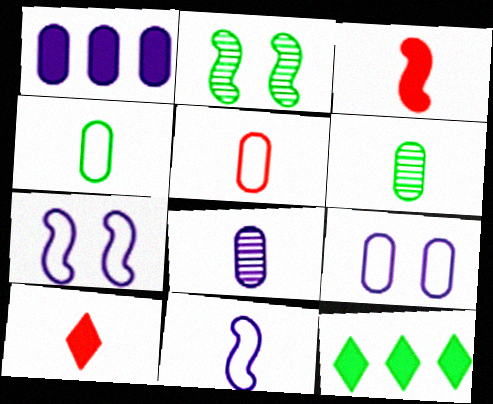[[1, 8, 9], 
[2, 4, 12], 
[6, 10, 11]]